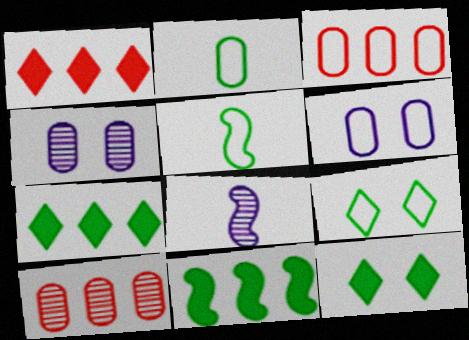[[1, 4, 5], 
[2, 3, 6], 
[3, 8, 12]]